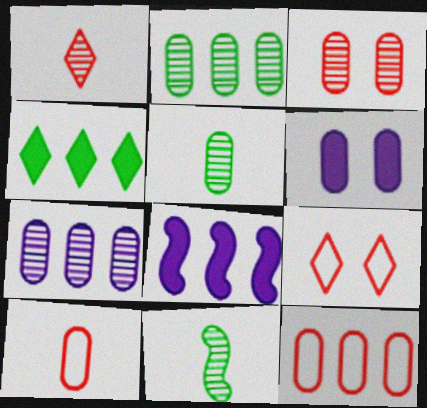[[2, 6, 10], 
[3, 5, 7], 
[5, 6, 12], 
[5, 8, 9]]